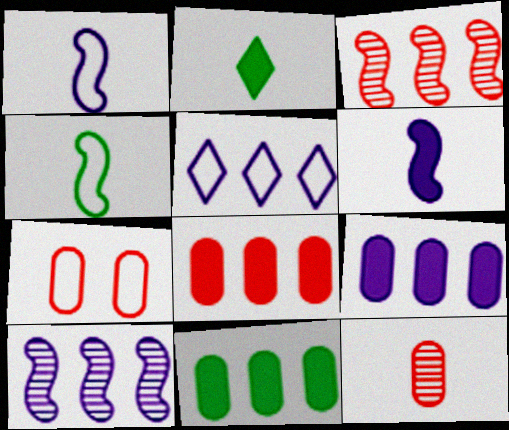[[1, 2, 12], 
[2, 7, 10], 
[3, 5, 11], 
[4, 5, 7], 
[5, 9, 10], 
[7, 8, 12], 
[8, 9, 11]]